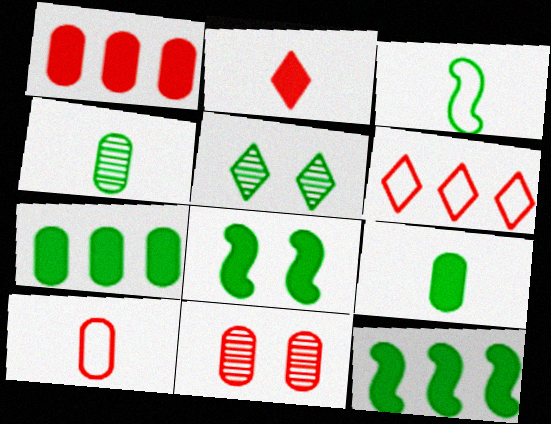[[1, 10, 11], 
[3, 5, 7]]